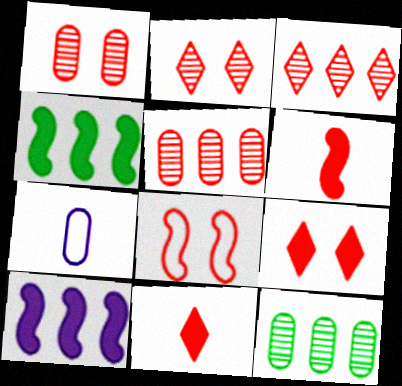[[1, 8, 9], 
[2, 4, 7], 
[5, 8, 11]]